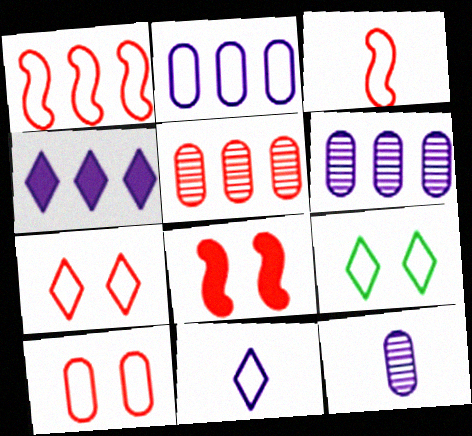[[2, 3, 9]]